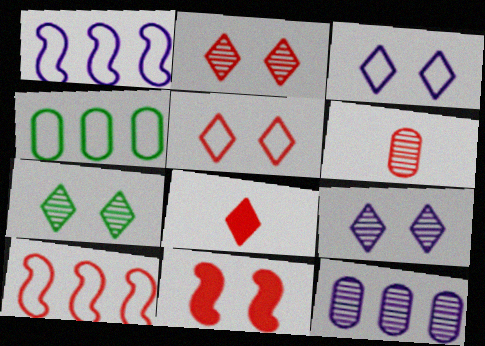[[2, 7, 9]]